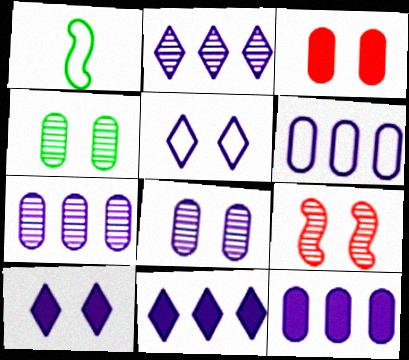[[1, 2, 3], 
[6, 7, 12]]